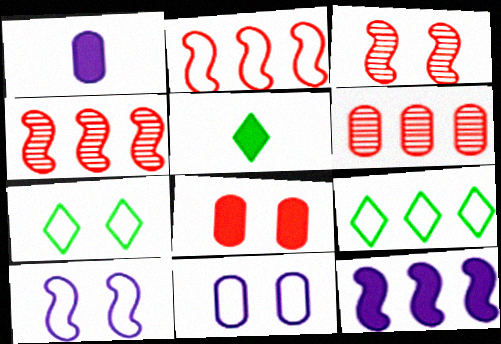[[1, 3, 9], 
[1, 4, 7], 
[4, 5, 11], 
[5, 6, 10], 
[5, 8, 12], 
[6, 9, 12]]